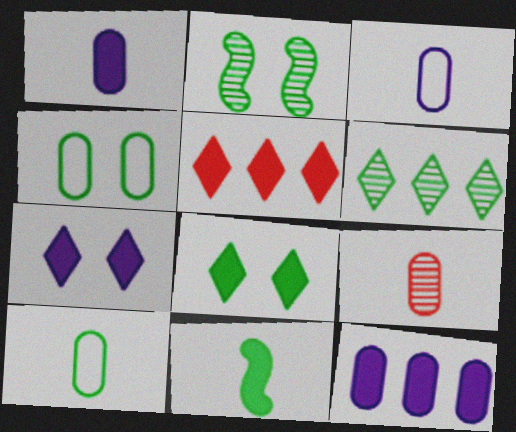[[1, 9, 10], 
[2, 3, 5], 
[2, 4, 8], 
[4, 6, 11], 
[4, 9, 12]]